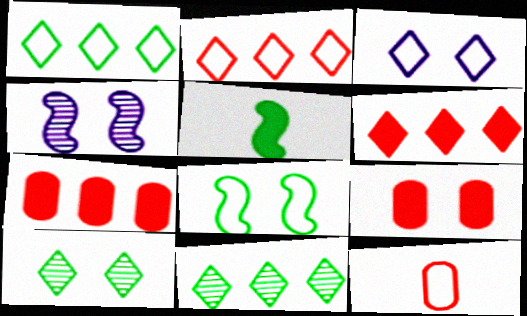[]